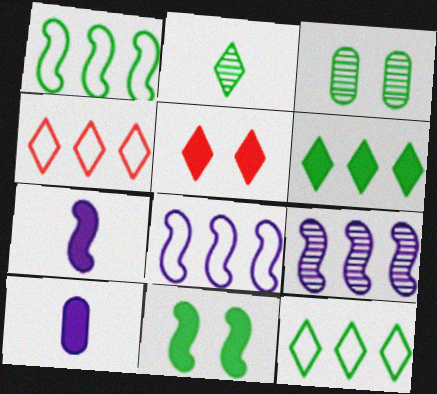[[3, 4, 7]]